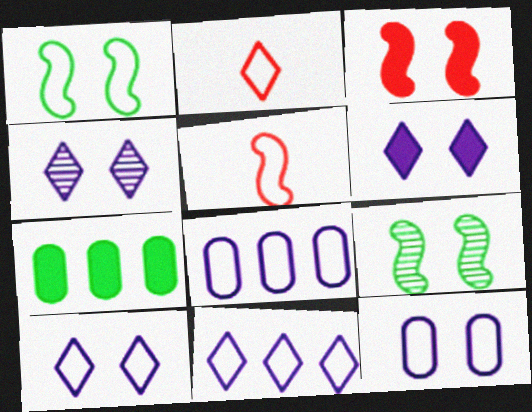[[1, 2, 8], 
[4, 5, 7], 
[4, 6, 10]]